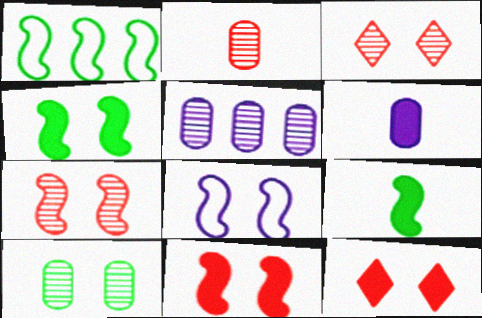[[1, 3, 6], 
[2, 5, 10], 
[4, 7, 8], 
[8, 10, 12]]